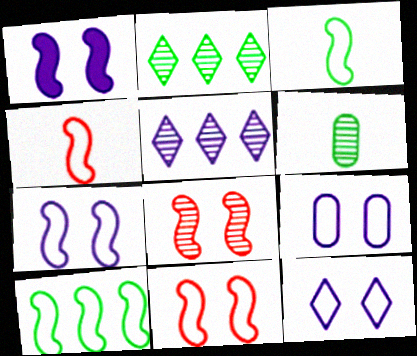[[4, 7, 10], 
[5, 6, 8], 
[7, 9, 12]]